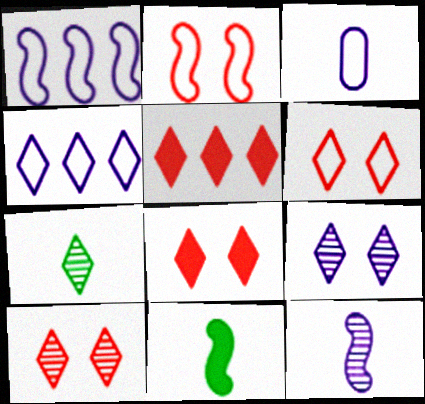[[4, 7, 8], 
[6, 8, 10]]